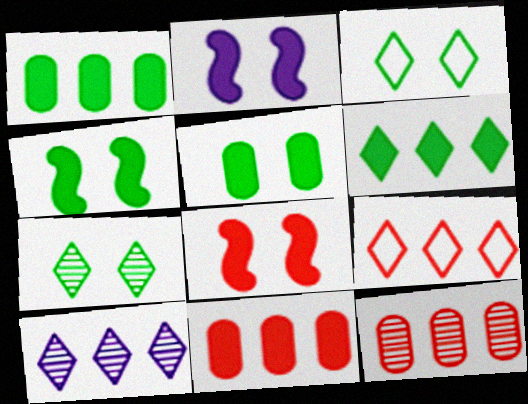[[2, 4, 8], 
[6, 9, 10]]